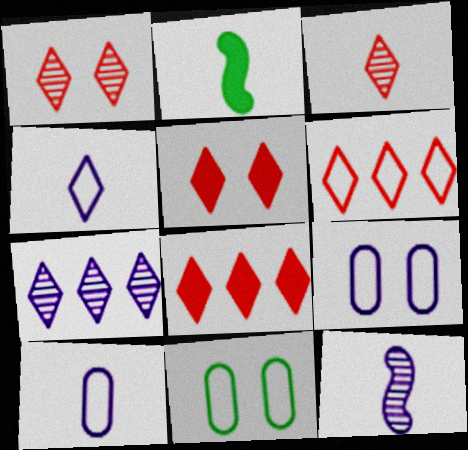[[2, 3, 10], 
[3, 5, 6], 
[8, 11, 12]]